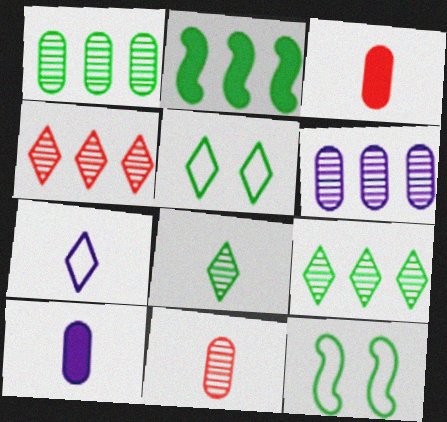[[4, 10, 12]]